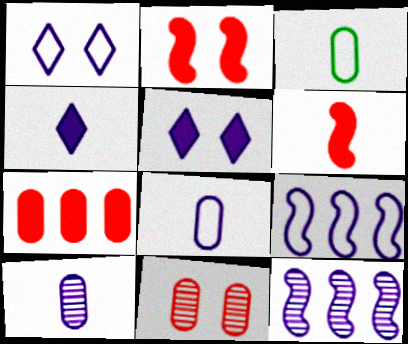[[1, 8, 9], 
[5, 8, 12], 
[5, 9, 10]]